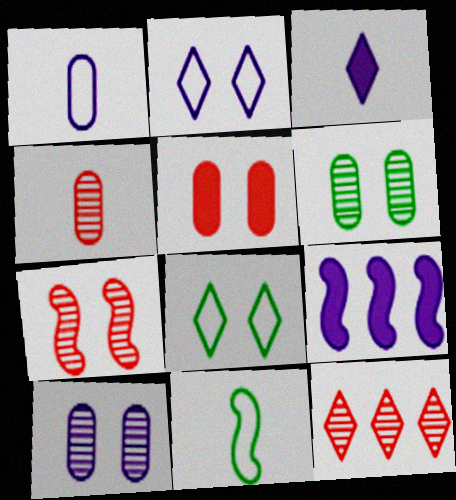[[3, 4, 11], 
[3, 8, 12], 
[4, 7, 12], 
[4, 8, 9], 
[7, 9, 11]]